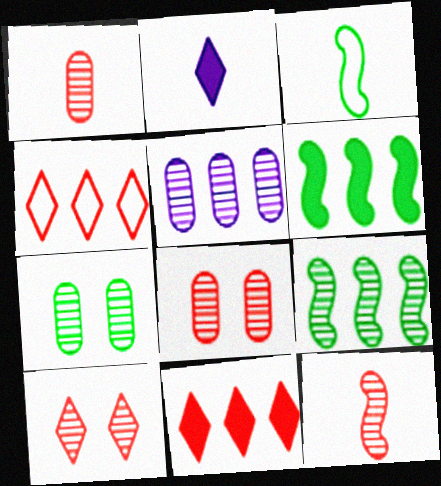[[1, 2, 3], 
[1, 5, 7], 
[4, 5, 6]]